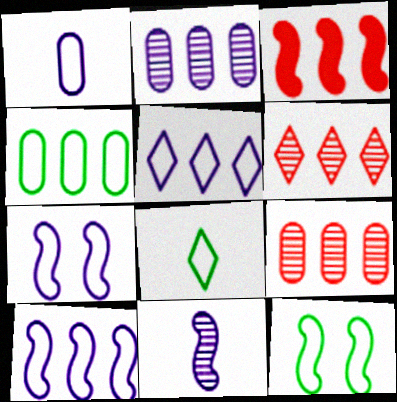[[1, 5, 7], 
[3, 11, 12], 
[4, 8, 12]]